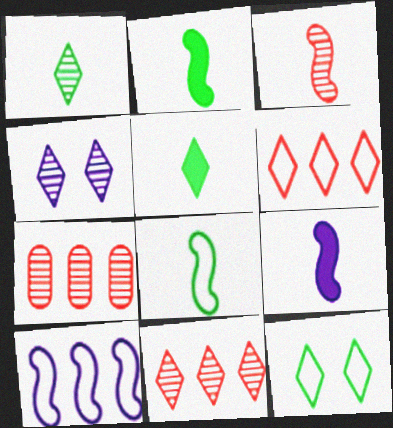[[1, 4, 11], 
[3, 8, 9], 
[4, 5, 6], 
[7, 9, 12]]